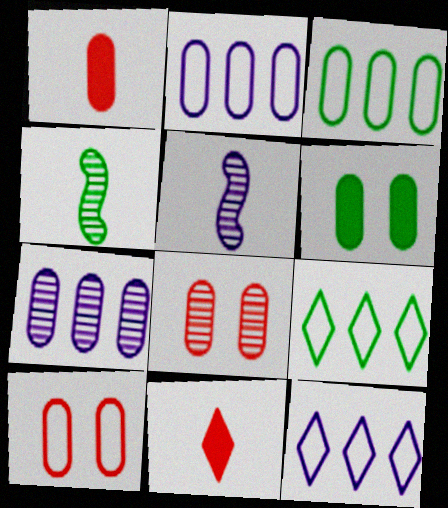[[4, 6, 9]]